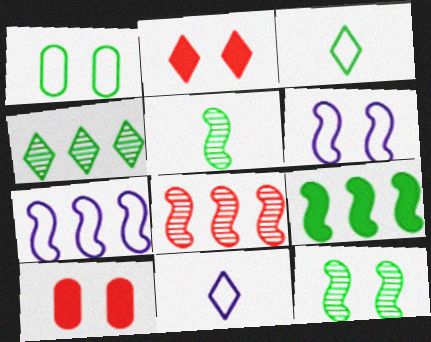[[2, 4, 11], 
[7, 8, 9]]